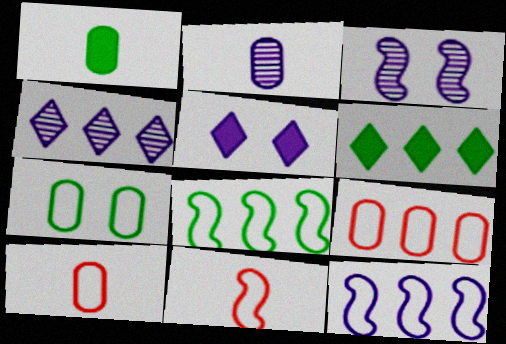[[1, 2, 10], 
[2, 3, 4], 
[2, 5, 12], 
[3, 6, 10]]